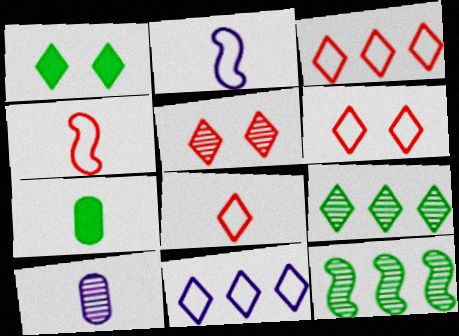[[3, 6, 8], 
[5, 10, 12]]